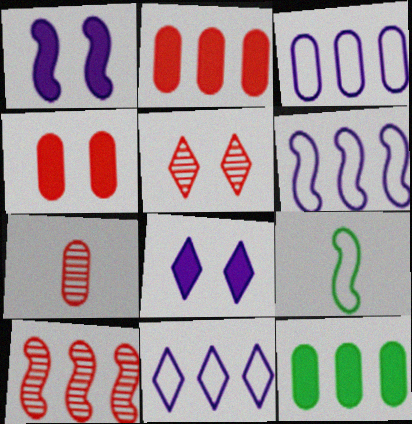[[1, 9, 10], 
[3, 6, 11], 
[5, 7, 10], 
[10, 11, 12]]